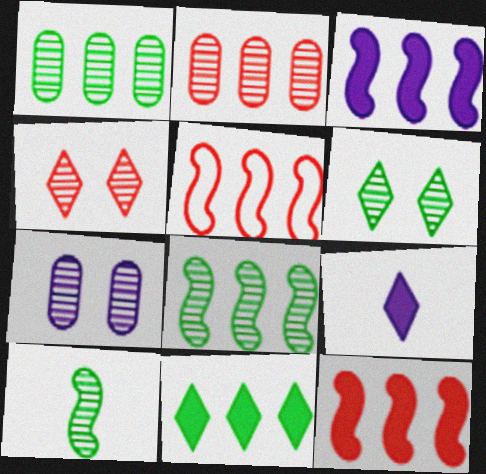[[1, 6, 10], 
[3, 5, 8]]